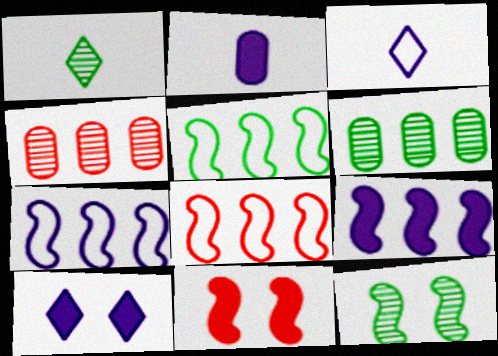[[1, 6, 12], 
[2, 9, 10], 
[3, 6, 11], 
[5, 7, 8]]